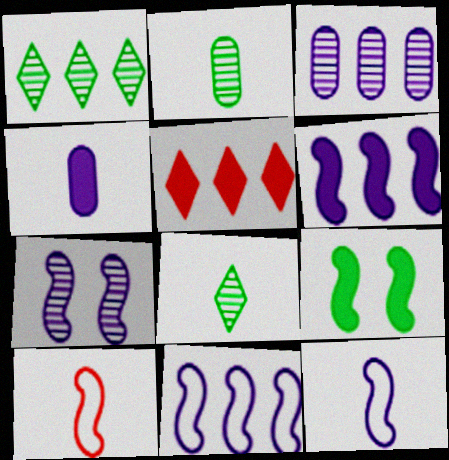[[4, 5, 9], 
[4, 8, 10], 
[6, 7, 12]]